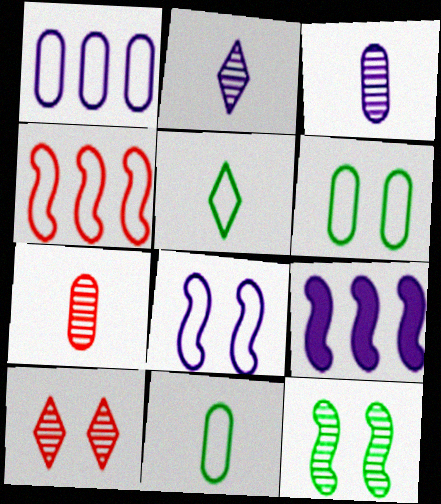[[9, 10, 11]]